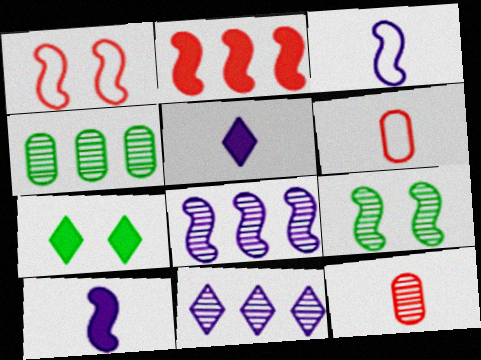[[1, 4, 5], 
[2, 3, 9], 
[6, 7, 8], 
[9, 11, 12]]